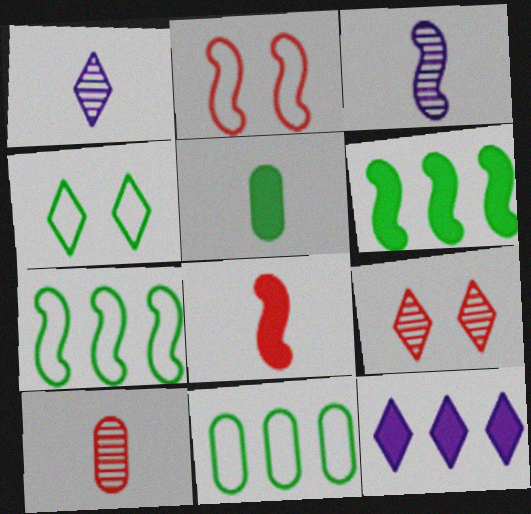[[2, 3, 6]]